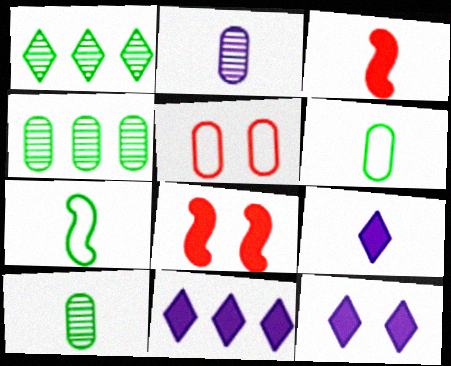[[9, 11, 12]]